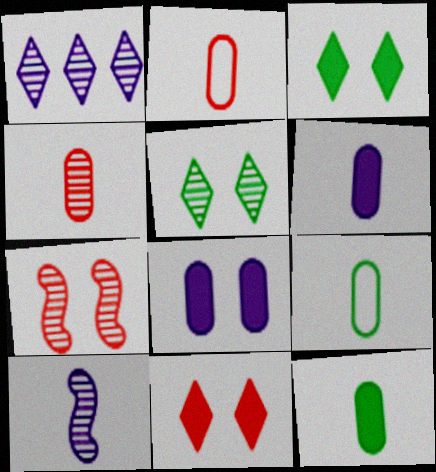[[4, 6, 9]]